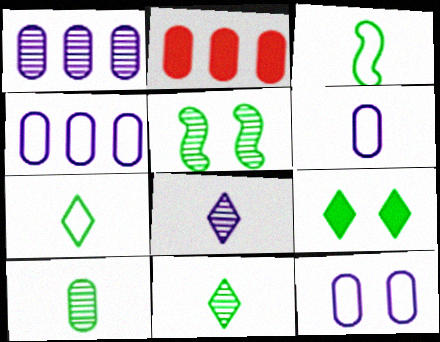[[2, 10, 12], 
[4, 6, 12]]